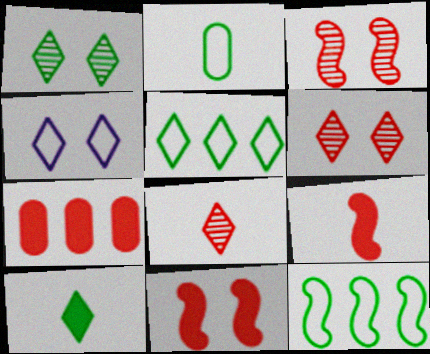[[1, 5, 10]]